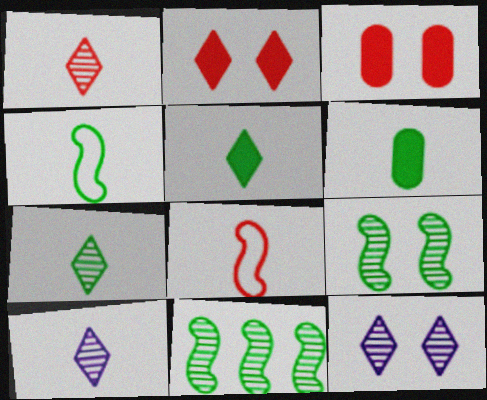[[1, 7, 10], 
[4, 6, 7], 
[6, 8, 10]]